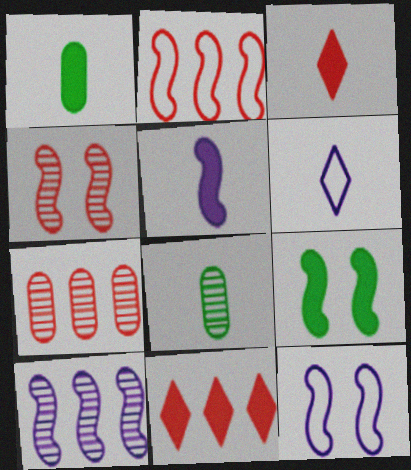[[1, 3, 5], 
[2, 7, 11], 
[4, 9, 12], 
[5, 10, 12], 
[6, 7, 9], 
[8, 11, 12]]